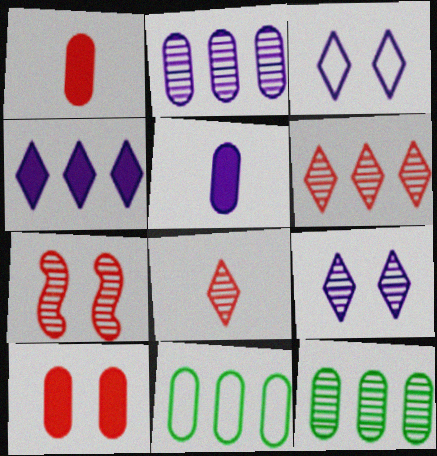[]